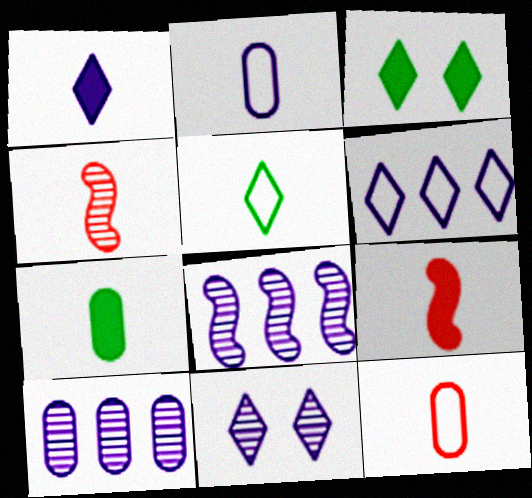[[1, 6, 11], 
[1, 7, 9], 
[3, 8, 12]]